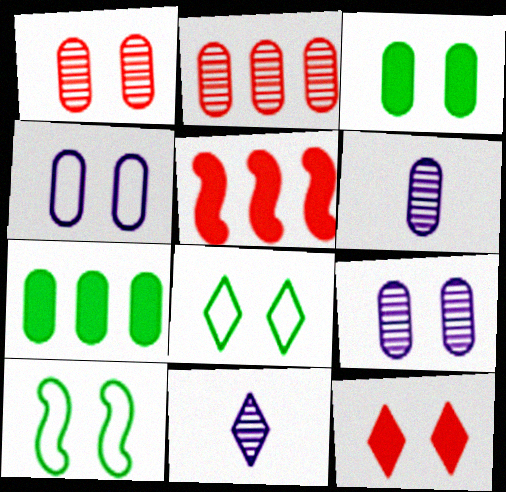[[1, 3, 4], 
[5, 6, 8], 
[9, 10, 12]]